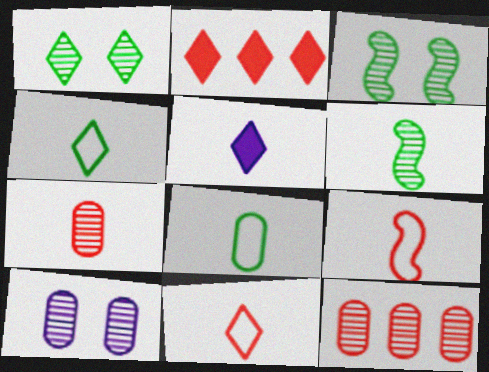[]